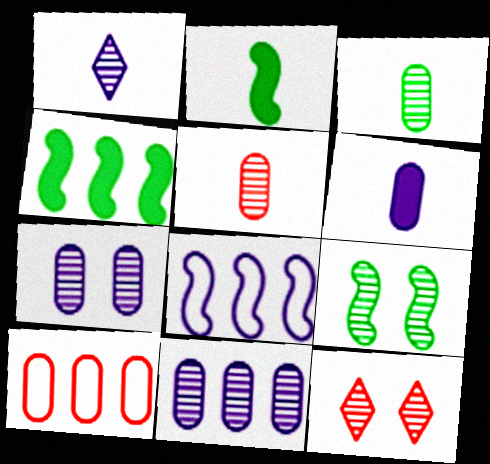[[7, 9, 12]]